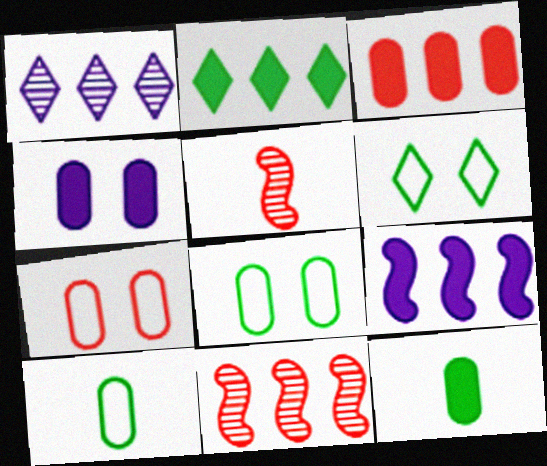[[2, 3, 9], 
[3, 4, 12]]